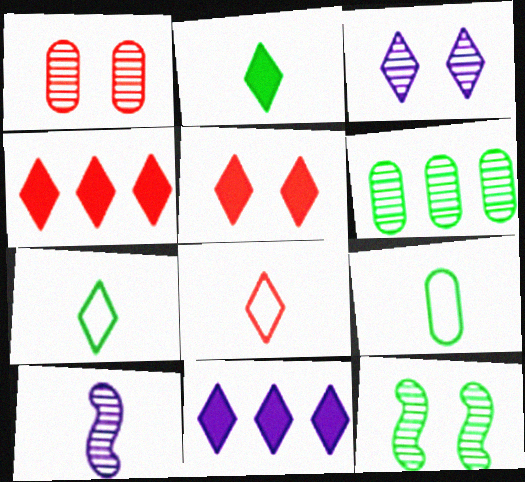[[1, 3, 12], 
[2, 5, 11], 
[3, 4, 7]]